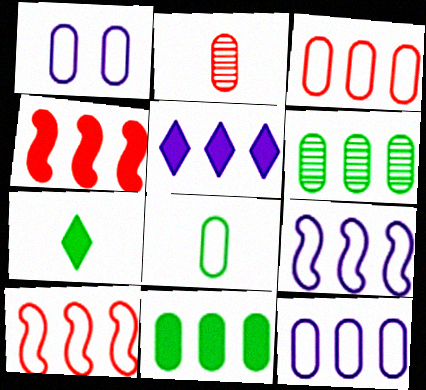[[1, 2, 11], 
[1, 3, 8], 
[4, 5, 11], 
[5, 6, 10]]